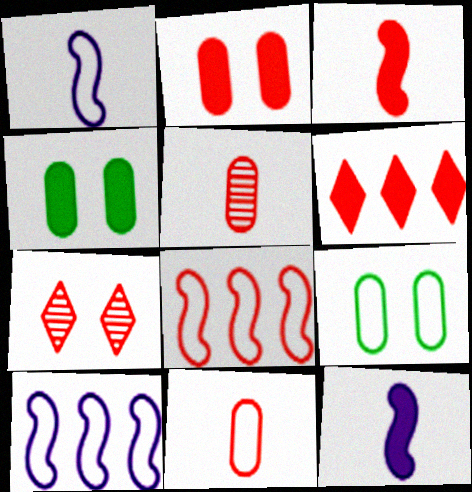[[2, 3, 6], 
[4, 6, 12]]